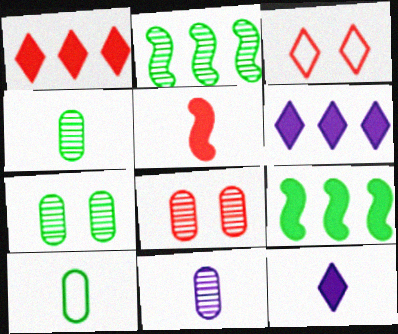[[3, 9, 11]]